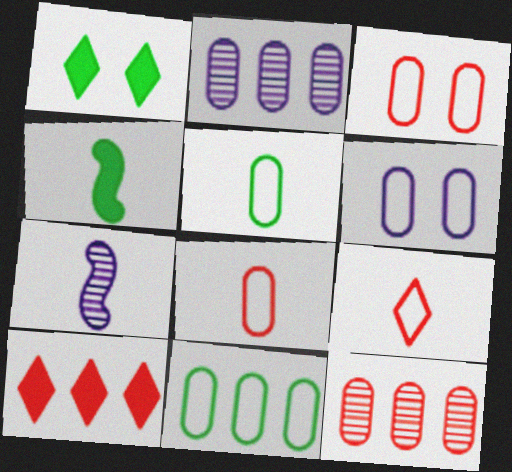[[6, 8, 11]]